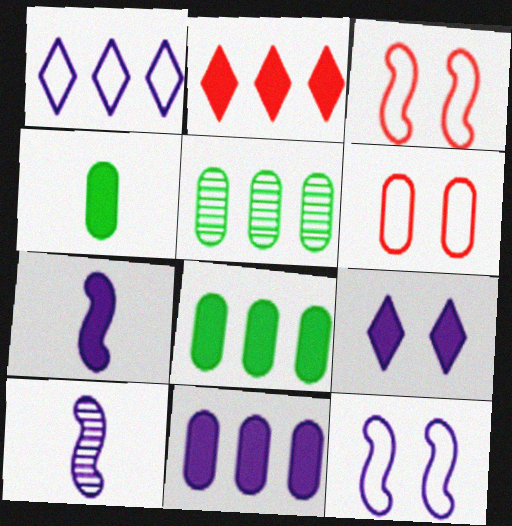[[7, 9, 11]]